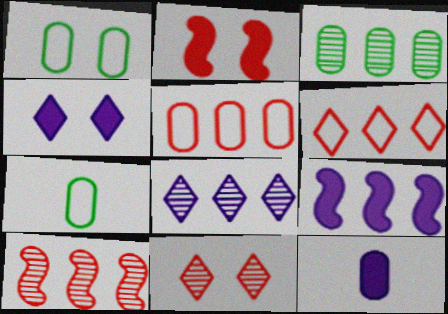[[2, 7, 8], 
[3, 6, 9], 
[3, 8, 10], 
[4, 7, 10], 
[4, 9, 12], 
[7, 9, 11]]